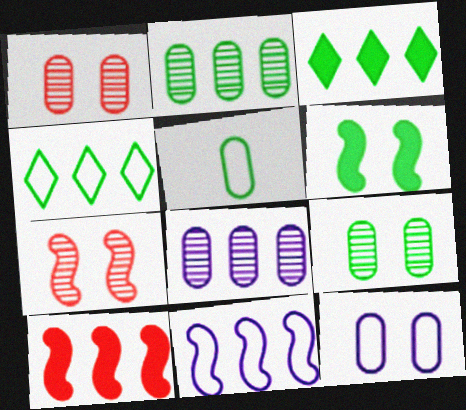[[4, 8, 10]]